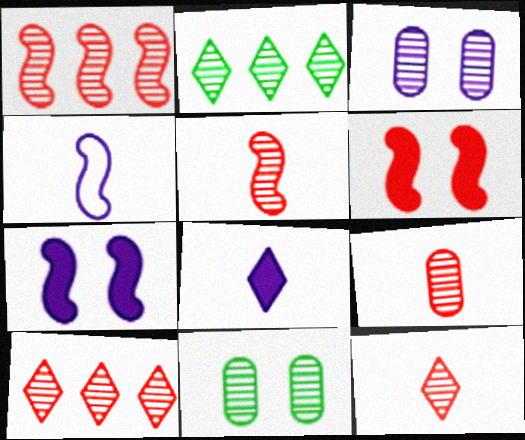[[2, 3, 5], 
[5, 9, 12]]